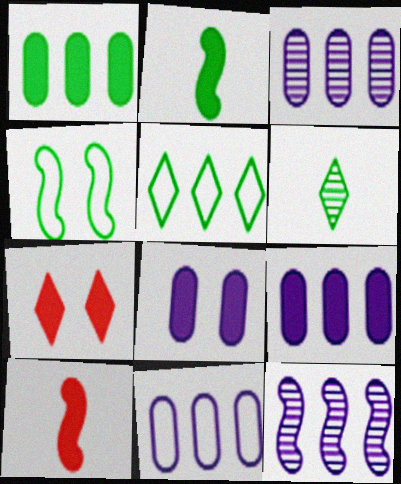[[1, 4, 6], 
[2, 7, 9], 
[3, 9, 11], 
[4, 10, 12]]